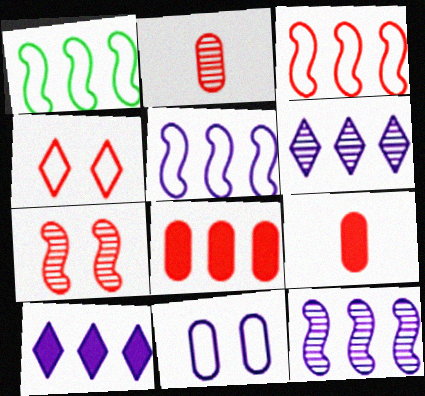[[1, 3, 5], 
[1, 6, 8]]